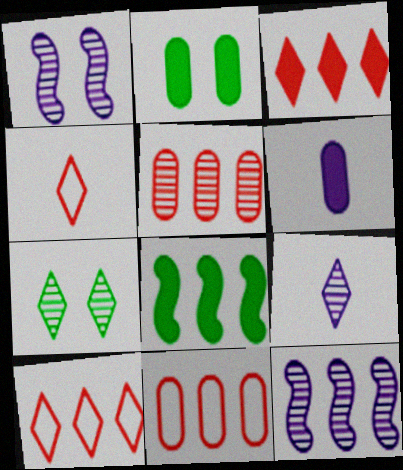[[2, 4, 12]]